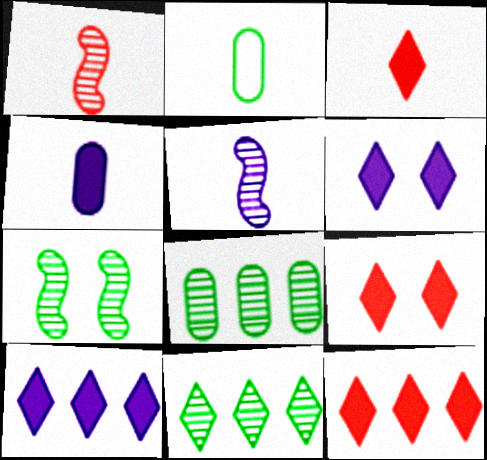[[2, 3, 5], 
[3, 9, 12]]